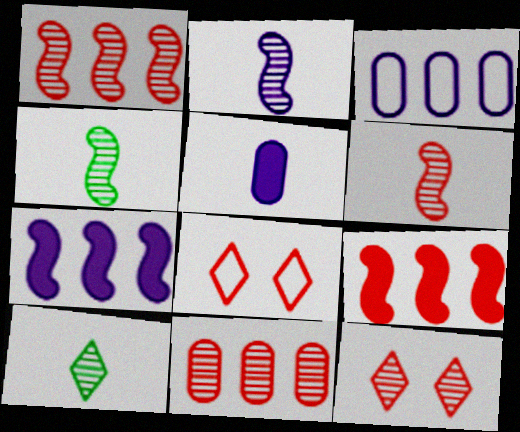[[2, 4, 6], 
[6, 11, 12]]